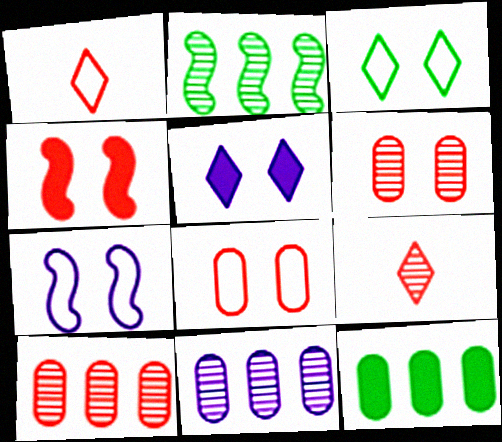[[1, 4, 10], 
[3, 7, 8], 
[7, 9, 12]]